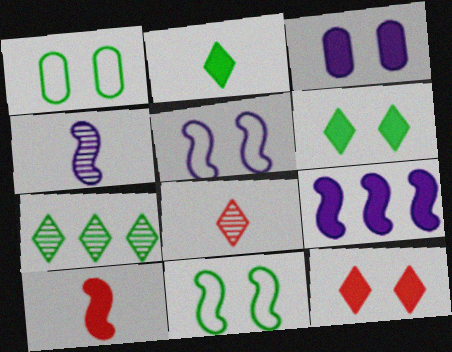[[1, 8, 9], 
[4, 5, 9]]